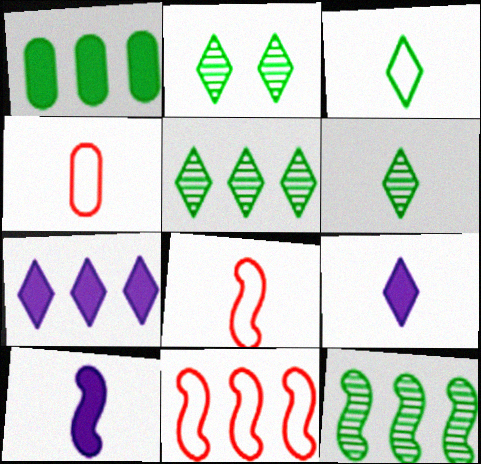[[2, 5, 6], 
[4, 6, 10]]